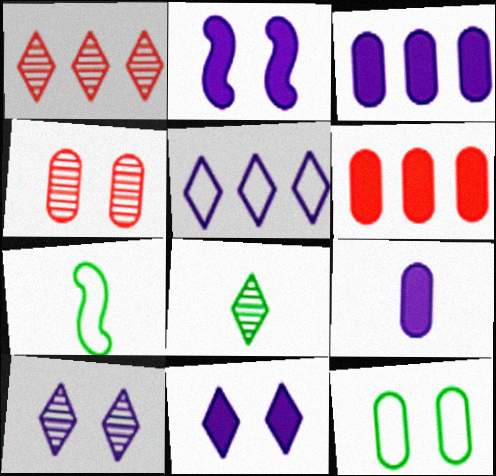[[1, 8, 10], 
[6, 7, 10]]